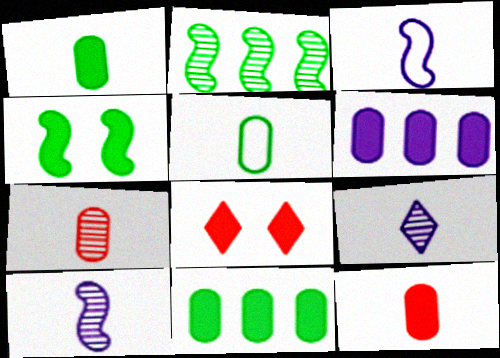[]